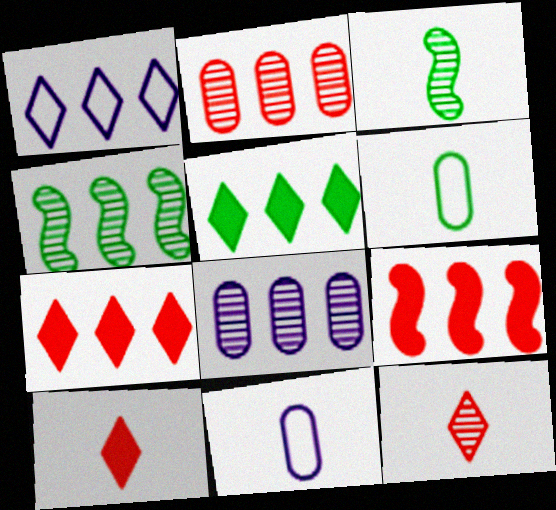[[3, 10, 11]]